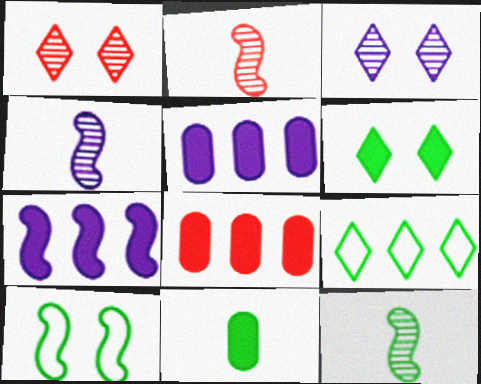[[2, 4, 12], 
[2, 7, 10]]